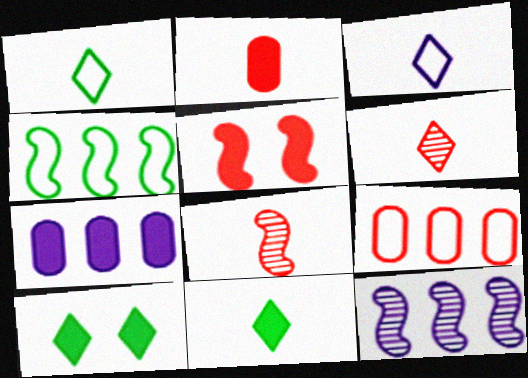[[3, 6, 11], 
[5, 6, 9], 
[5, 7, 11]]